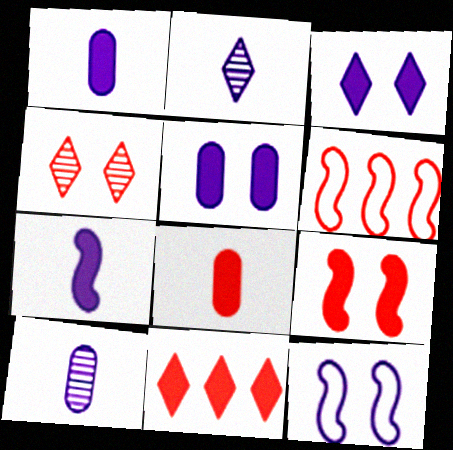[[4, 6, 8], 
[8, 9, 11]]